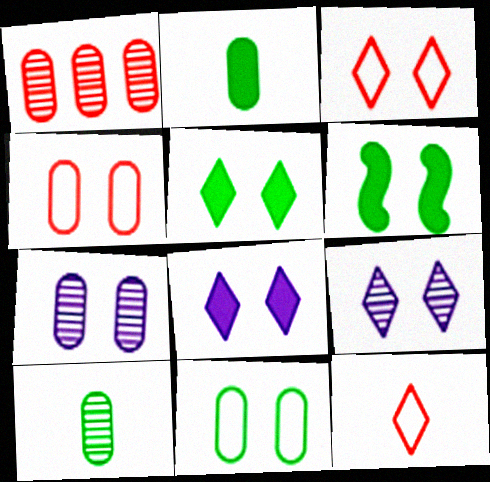[[1, 7, 10], 
[3, 5, 9], 
[3, 6, 7], 
[4, 6, 9]]